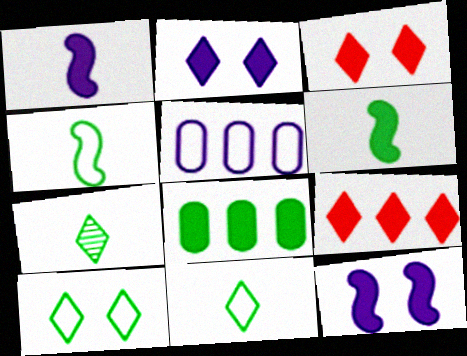[[1, 3, 8]]